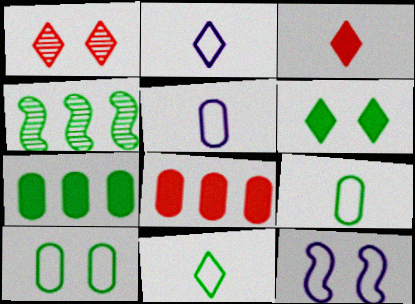[[4, 6, 9]]